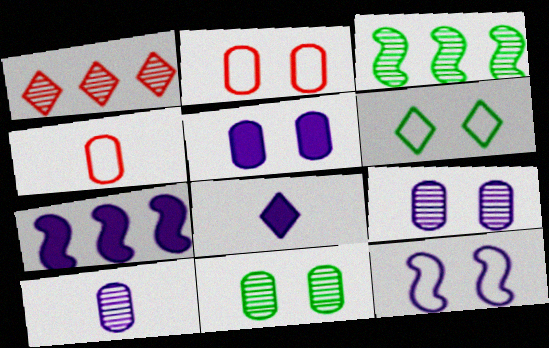[[1, 6, 8], 
[2, 3, 8], 
[2, 5, 11], 
[2, 6, 12], 
[5, 7, 8]]